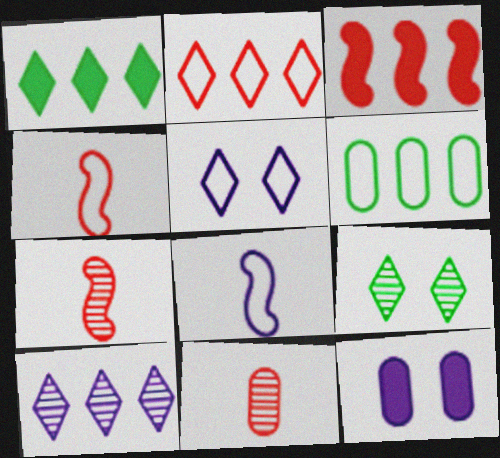[[1, 2, 10], 
[3, 6, 10], 
[4, 5, 6], 
[6, 11, 12], 
[8, 10, 12]]